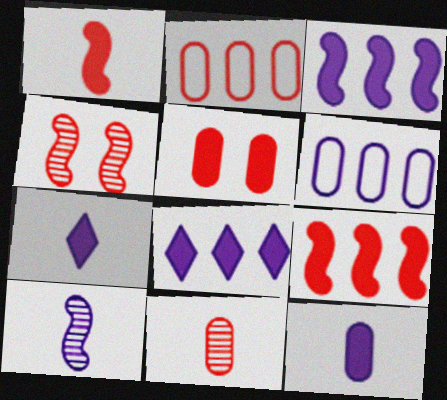[[2, 5, 11]]